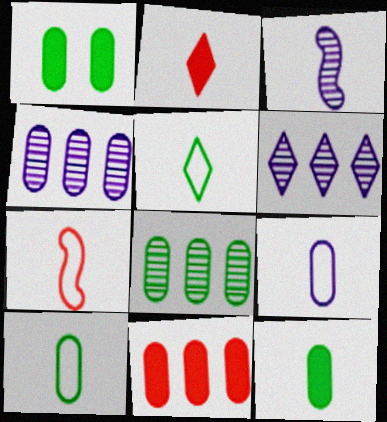[[1, 6, 7], 
[1, 8, 10], 
[2, 3, 10], 
[5, 7, 9]]